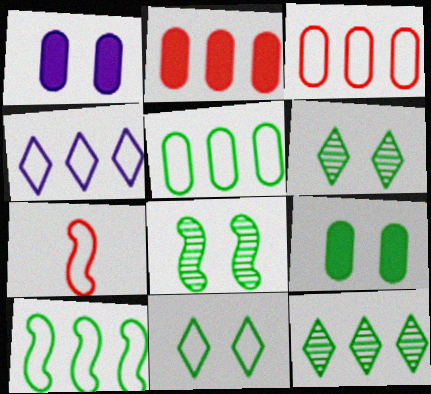[[1, 7, 12], 
[3, 4, 10], 
[8, 9, 11]]